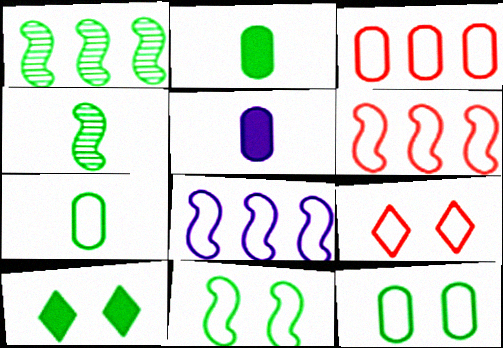[[1, 5, 9], 
[1, 7, 10], 
[7, 8, 9]]